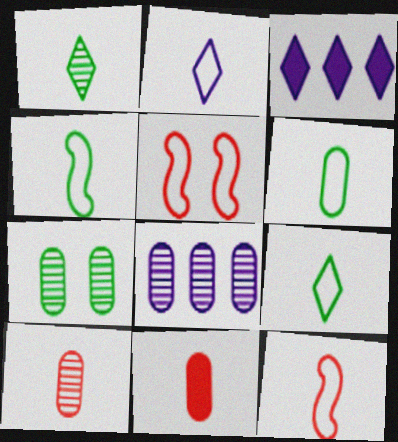[[2, 6, 12], 
[3, 7, 12], 
[4, 6, 9], 
[7, 8, 10]]